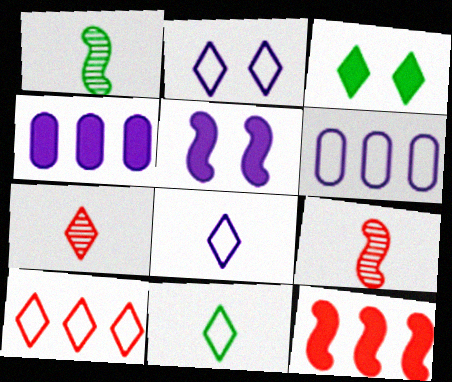[[2, 10, 11], 
[3, 6, 9]]